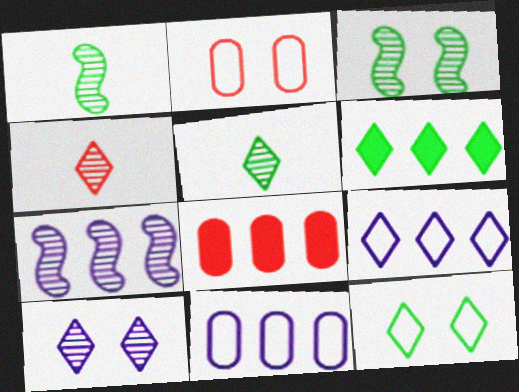[[5, 6, 12]]